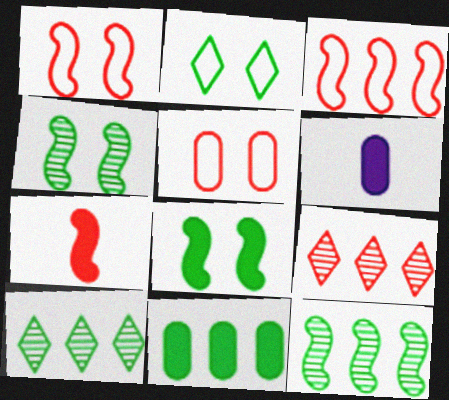[[1, 6, 10], 
[5, 7, 9]]